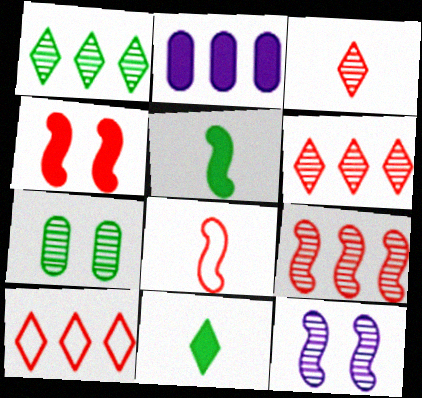[[2, 4, 11], 
[4, 8, 9]]